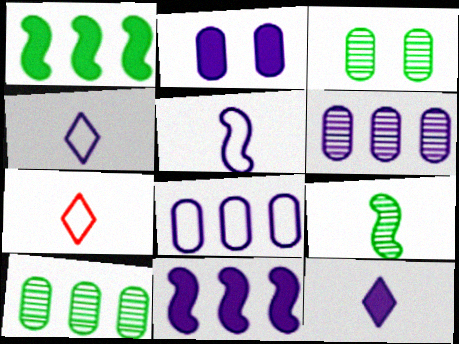[[2, 11, 12], 
[3, 7, 11]]